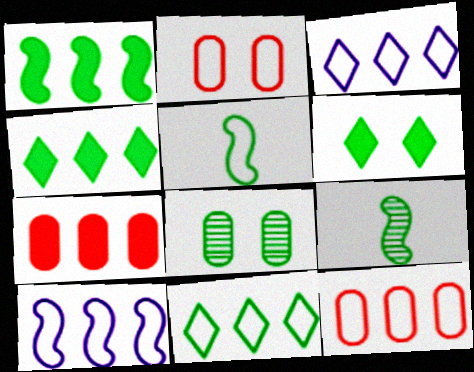[[2, 3, 5], 
[4, 5, 8], 
[10, 11, 12]]